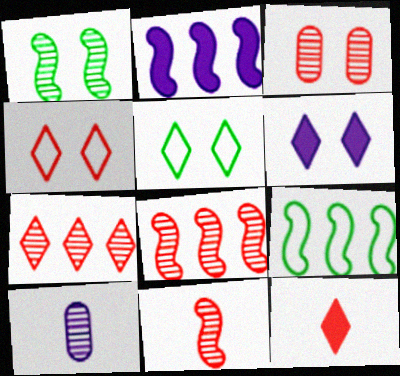[[1, 7, 10], 
[2, 8, 9], 
[3, 7, 11], 
[4, 7, 12]]